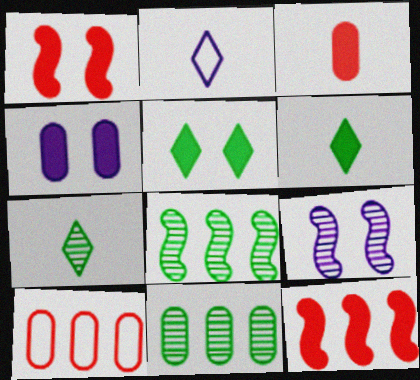[[1, 2, 11], 
[1, 4, 5], 
[4, 6, 12], 
[6, 9, 10]]